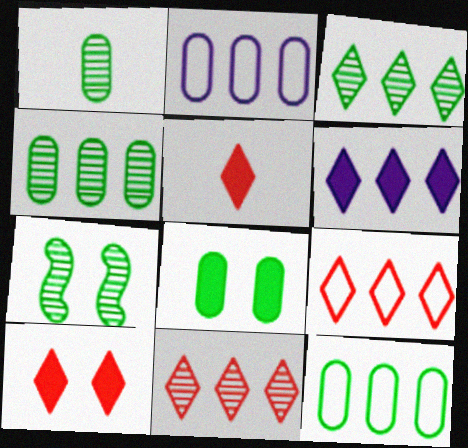[[1, 3, 7], 
[1, 8, 12], 
[2, 5, 7], 
[3, 6, 9]]